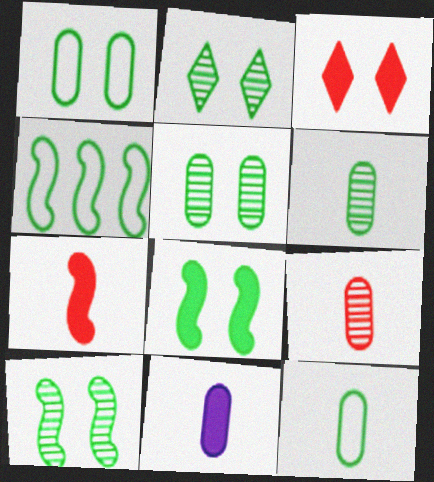[[1, 2, 8], 
[2, 5, 10], 
[9, 11, 12]]